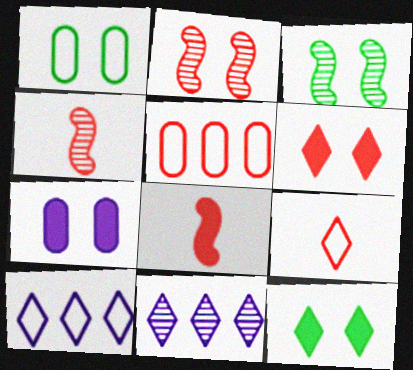[[1, 3, 12], 
[1, 8, 11], 
[4, 5, 6], 
[9, 11, 12]]